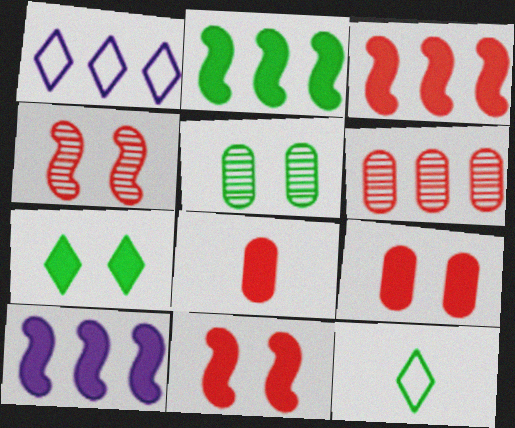[[1, 2, 6], 
[2, 3, 10], 
[2, 5, 12], 
[7, 8, 10]]